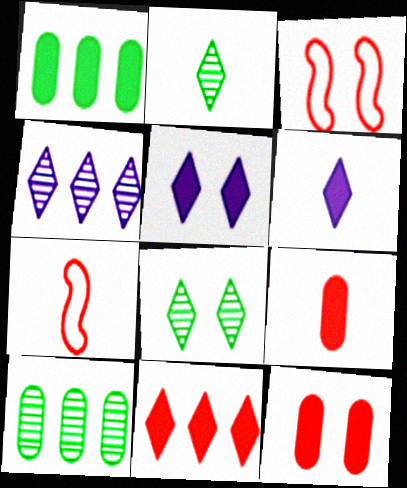[[3, 6, 10], 
[5, 7, 10]]